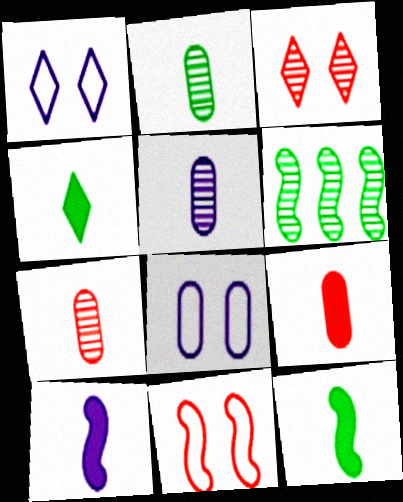[[1, 6, 9], 
[2, 5, 7], 
[3, 5, 6], 
[4, 9, 10], 
[6, 10, 11]]